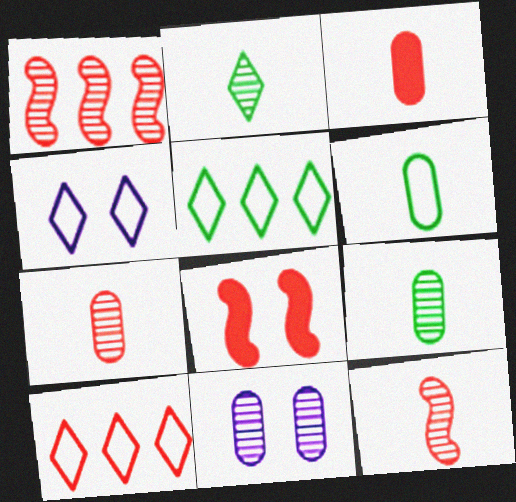[[1, 2, 11], 
[7, 8, 10]]